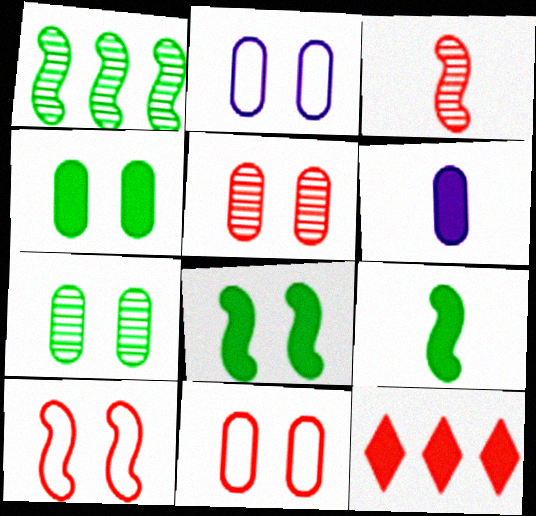[[2, 4, 5], 
[3, 11, 12], 
[6, 8, 12]]